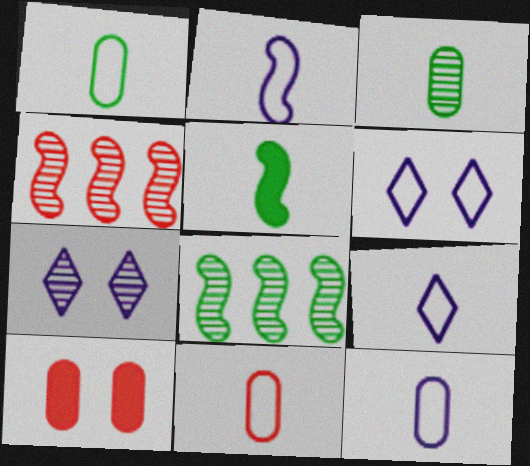[[1, 11, 12], 
[2, 9, 12], 
[3, 4, 7], 
[8, 9, 10]]